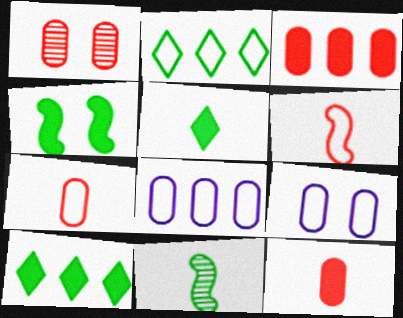[[1, 3, 7], 
[2, 6, 9]]